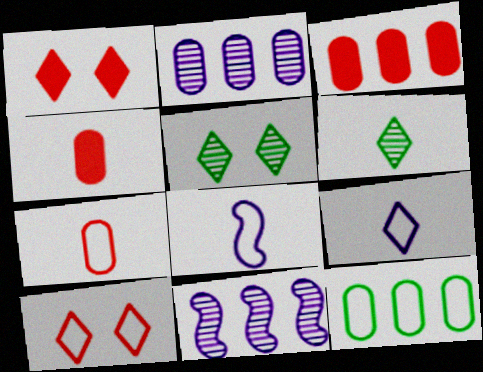[[2, 3, 12], 
[3, 5, 8], 
[4, 6, 8], 
[8, 10, 12]]